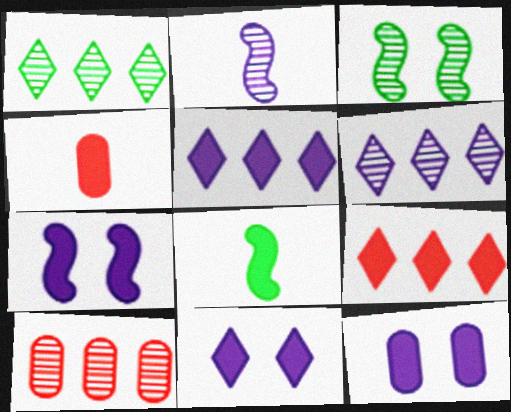[[7, 11, 12], 
[8, 9, 12]]